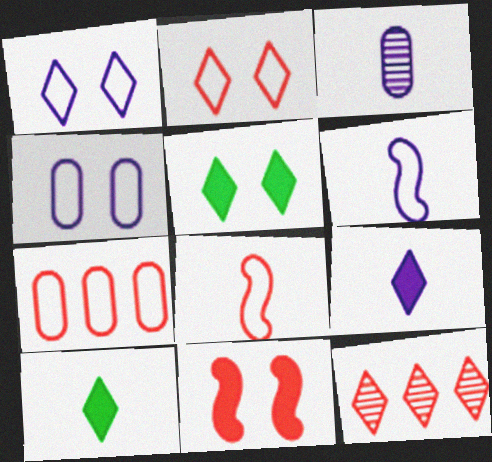[[1, 10, 12], 
[2, 7, 8], 
[3, 6, 9], 
[3, 8, 10]]